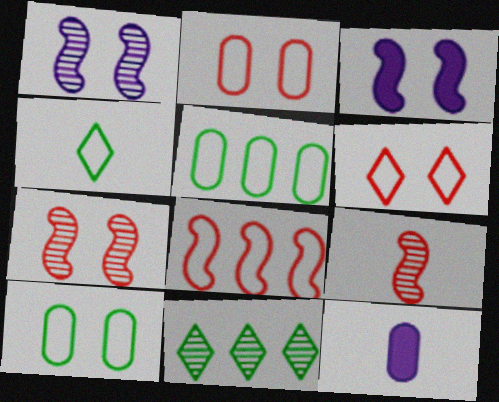[[4, 9, 12]]